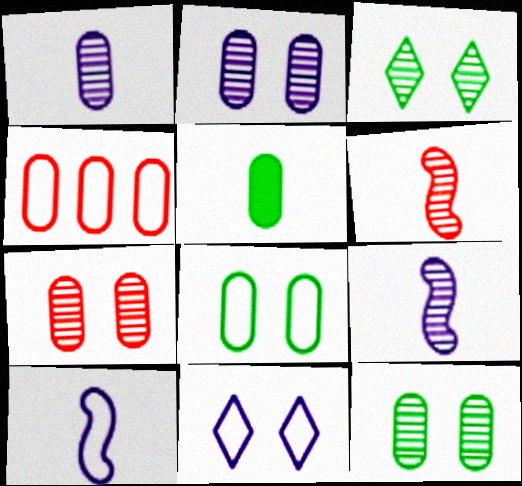[[2, 4, 5], 
[2, 7, 12]]